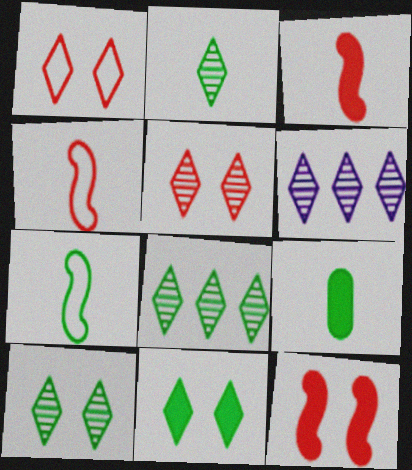[[2, 5, 6], 
[2, 7, 9], 
[2, 8, 10]]